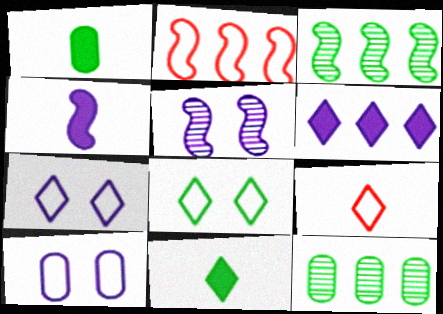[[1, 3, 8], 
[2, 6, 12]]